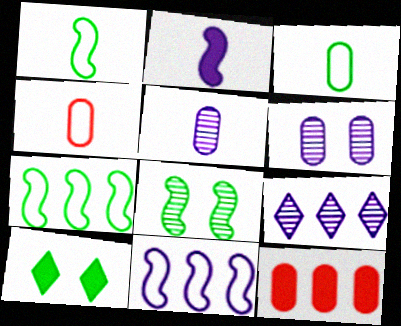[[2, 10, 12], 
[3, 6, 12], 
[7, 9, 12]]